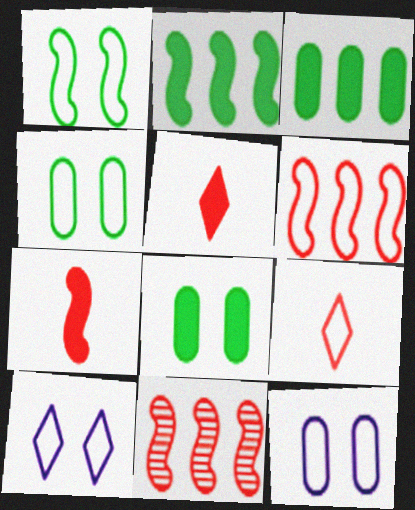[]